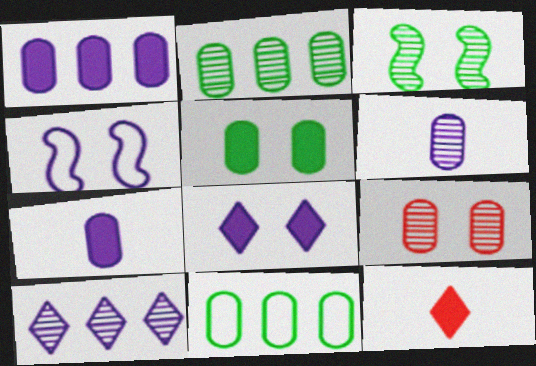[[2, 4, 12], 
[2, 6, 9], 
[4, 7, 10], 
[7, 9, 11]]